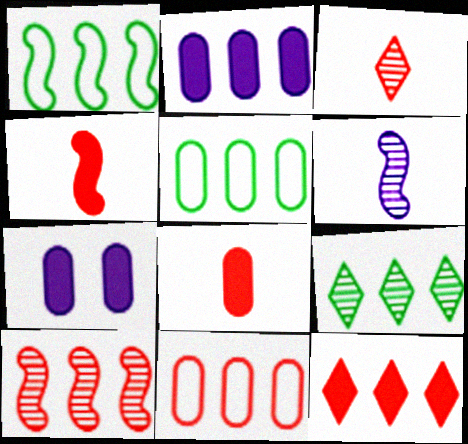[[1, 3, 7], 
[10, 11, 12]]